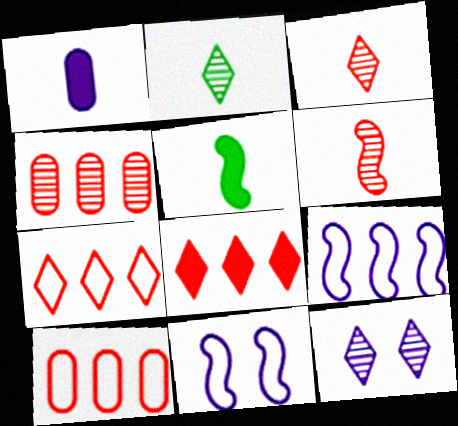[[1, 9, 12], 
[5, 10, 12]]